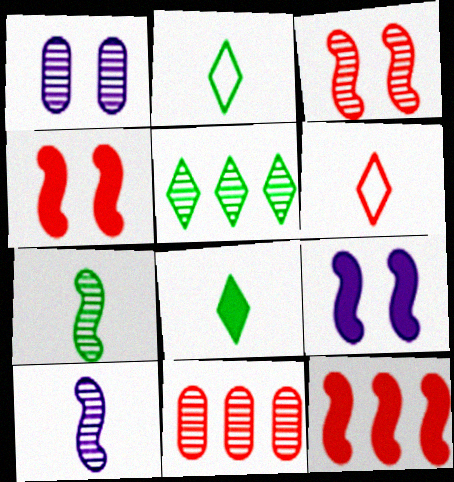[[1, 2, 12], 
[2, 9, 11], 
[4, 6, 11]]